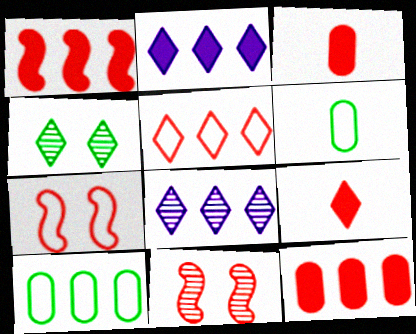[[1, 8, 10], 
[2, 6, 11], 
[3, 5, 11]]